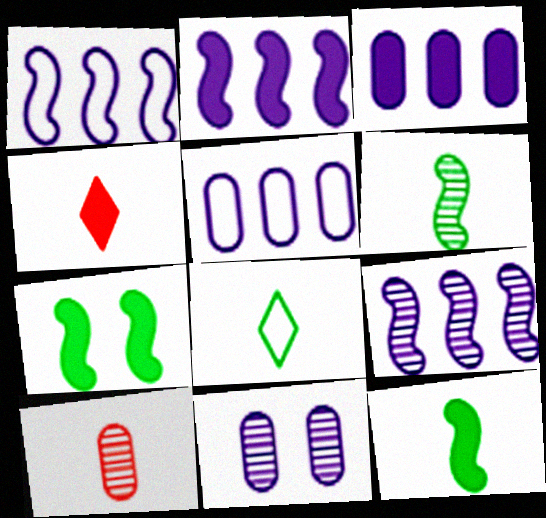[[1, 2, 9], 
[3, 4, 7]]